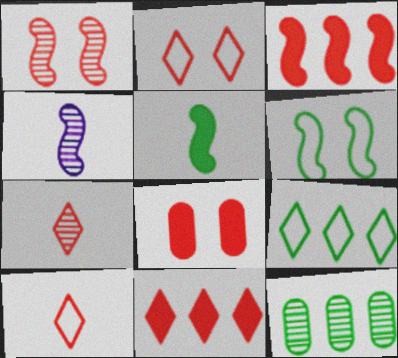[[1, 2, 8], 
[2, 7, 11], 
[3, 4, 6], 
[4, 8, 9]]